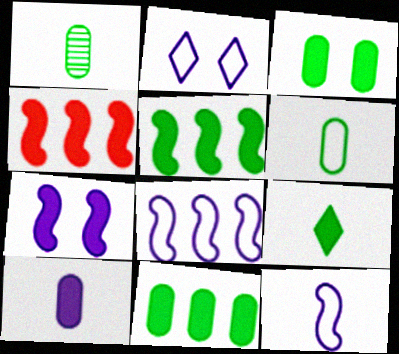[[1, 2, 4], 
[3, 5, 9]]